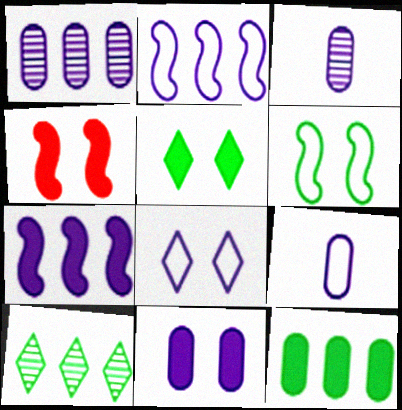[[1, 9, 11], 
[2, 8, 9], 
[3, 7, 8], 
[4, 5, 11], 
[4, 9, 10]]